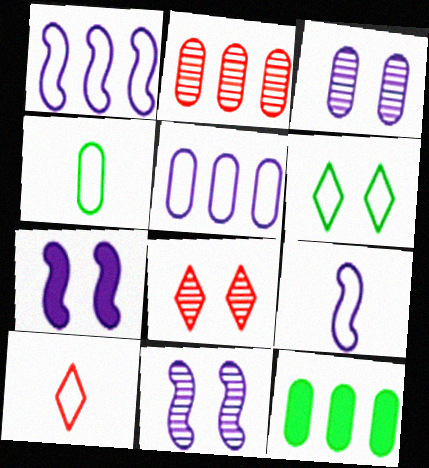[[2, 5, 12], 
[4, 9, 10], 
[8, 9, 12], 
[10, 11, 12]]